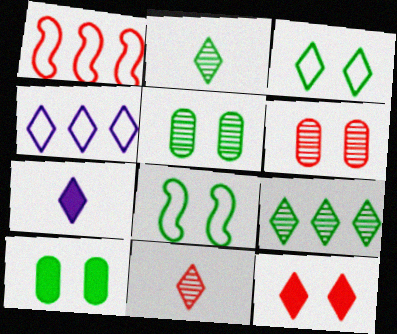[[1, 5, 7], 
[2, 4, 12]]